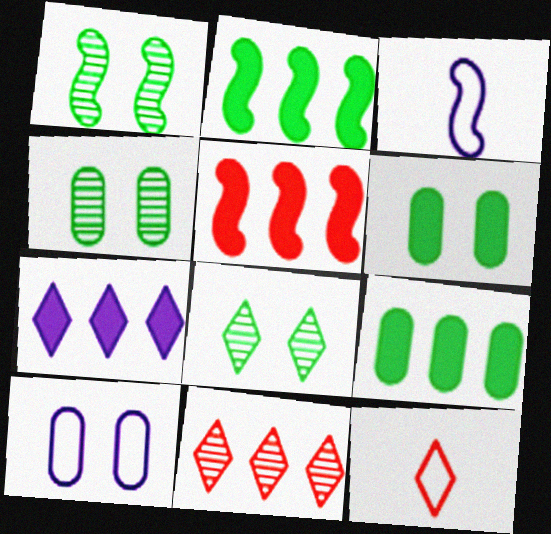[[1, 3, 5], 
[1, 4, 8], 
[3, 6, 11], 
[5, 7, 9], 
[7, 8, 12]]